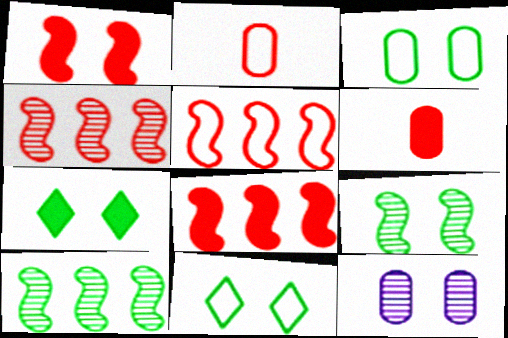[[1, 11, 12], 
[3, 7, 9], 
[4, 5, 8]]